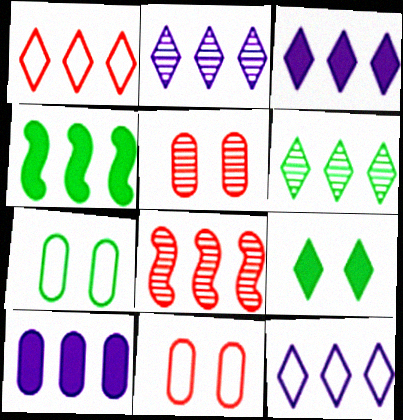[[1, 3, 6], 
[2, 3, 12]]